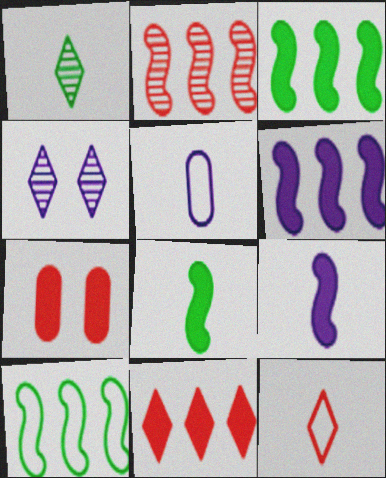[[2, 6, 10], 
[2, 7, 12], 
[4, 5, 6]]